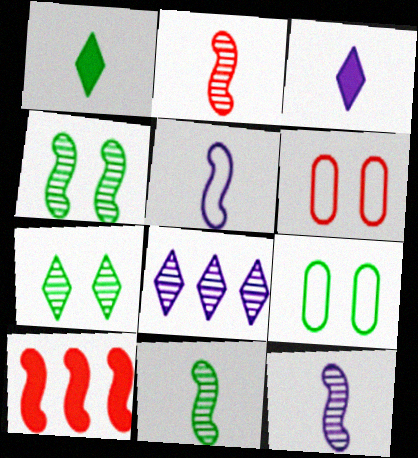[[2, 11, 12], 
[4, 5, 10]]